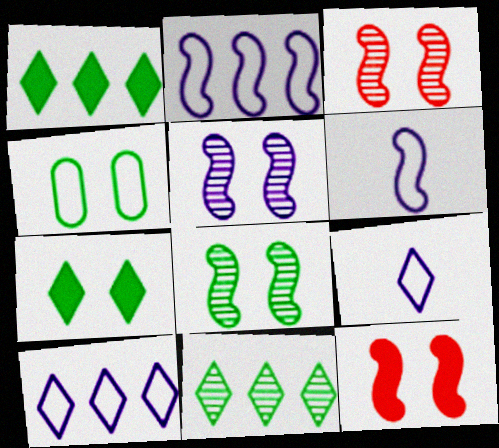[[3, 5, 8], 
[4, 7, 8]]